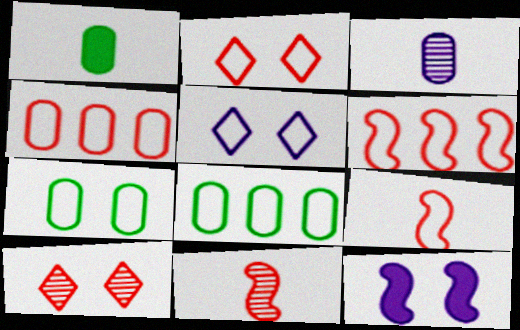[[2, 4, 9], 
[5, 8, 9], 
[7, 10, 12]]